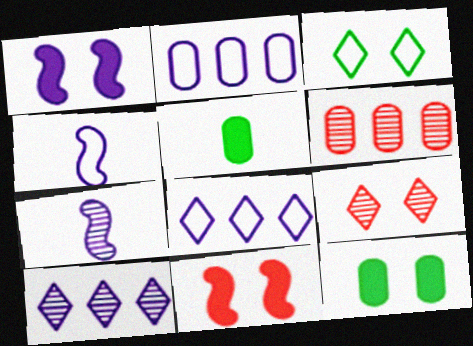[]